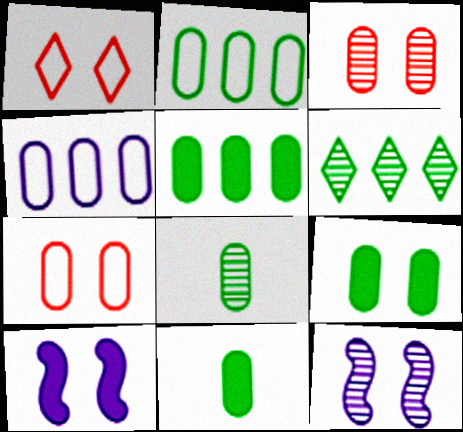[[1, 9, 12], 
[2, 8, 9], 
[3, 4, 11], 
[5, 9, 11]]